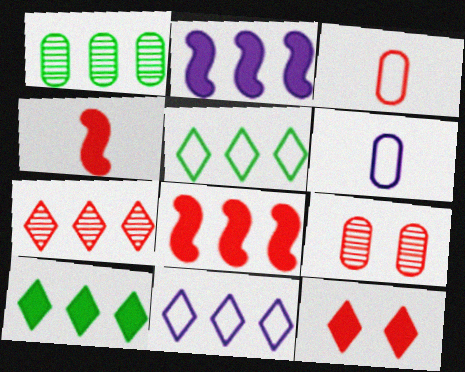[[1, 8, 11], 
[7, 10, 11]]